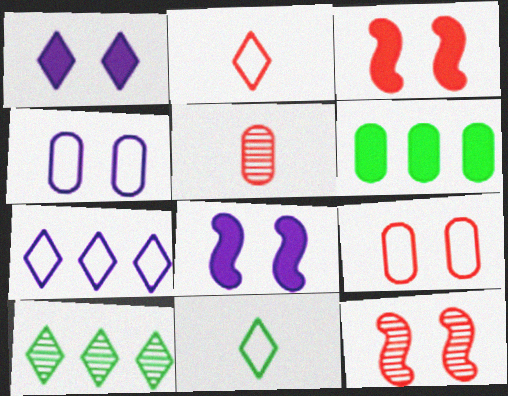[[1, 2, 10], 
[4, 5, 6]]